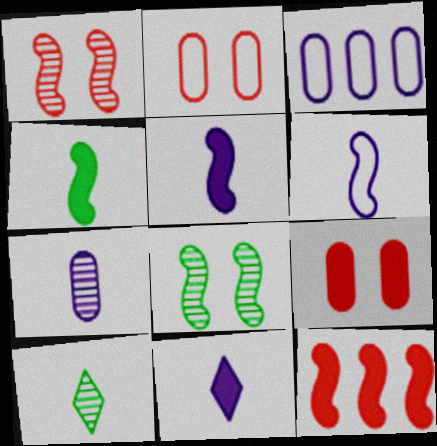[[6, 7, 11], 
[6, 8, 12]]